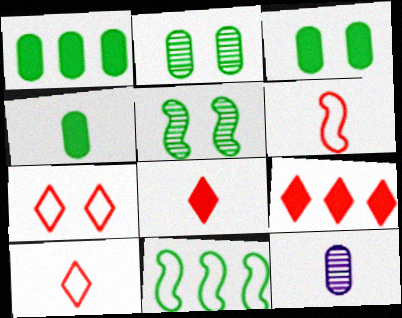[[1, 3, 4]]